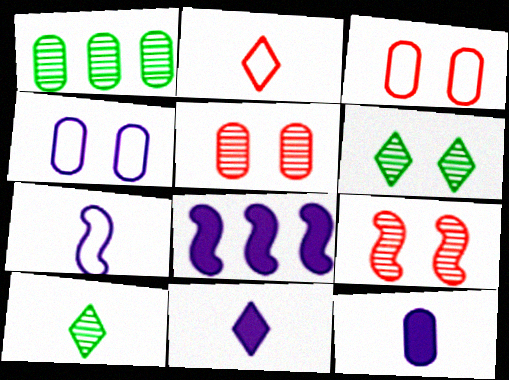[[1, 3, 12], 
[2, 10, 11], 
[3, 8, 10]]